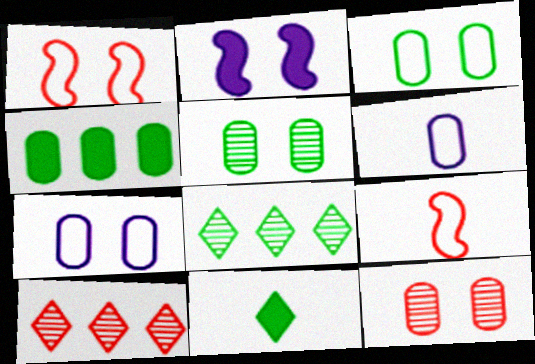[[4, 6, 12]]